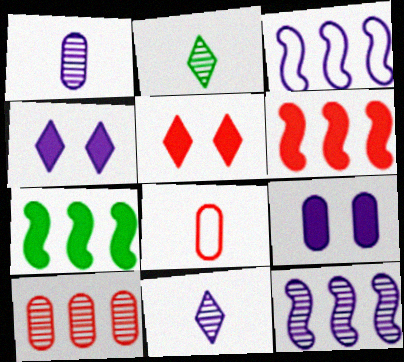[[1, 3, 4], 
[3, 9, 11]]